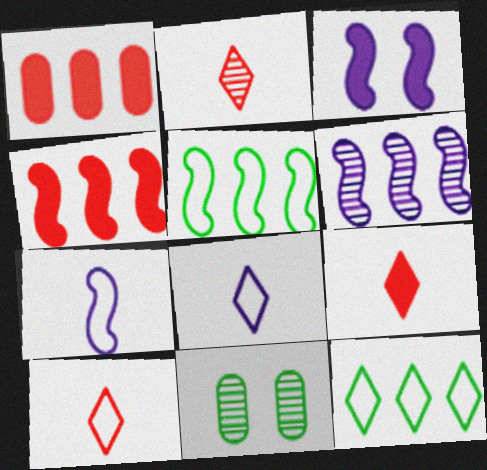[[1, 6, 12], 
[2, 6, 11], 
[2, 9, 10], 
[3, 6, 7], 
[4, 5, 6], 
[4, 8, 11]]